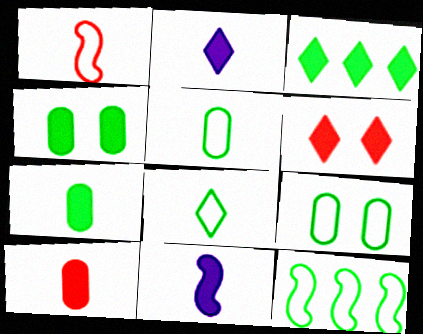[[2, 3, 6], 
[8, 9, 12]]